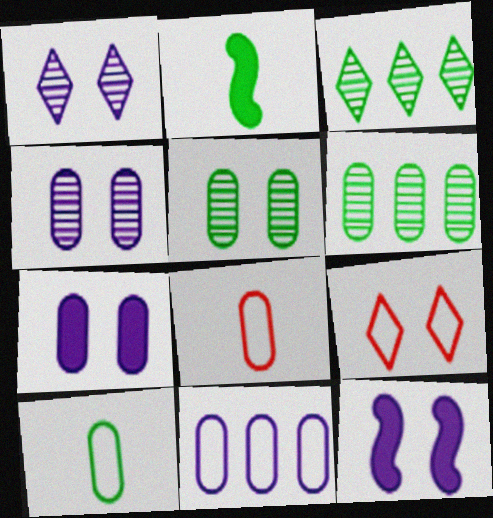[[3, 8, 12], 
[5, 9, 12], 
[6, 7, 8]]